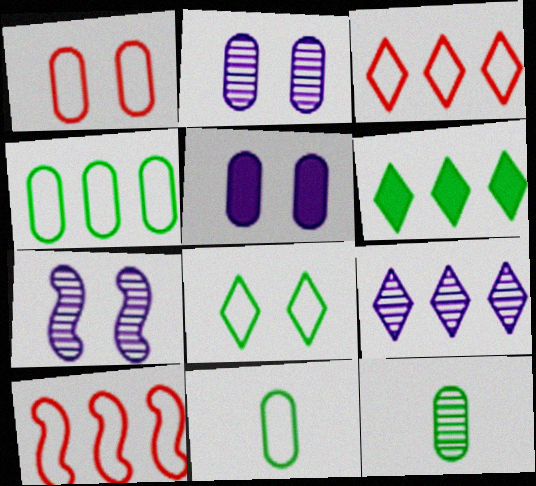[[3, 6, 9]]